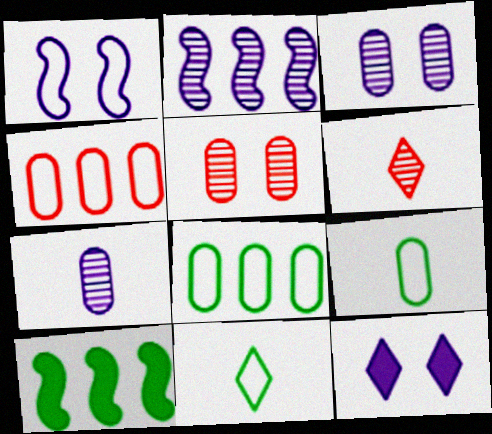[[1, 3, 12], 
[1, 4, 11]]